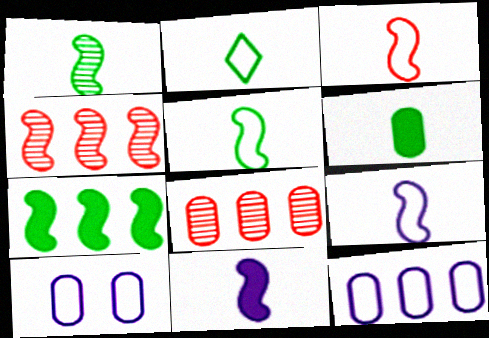[[1, 2, 6], 
[1, 3, 11], 
[3, 5, 9], 
[6, 8, 10]]